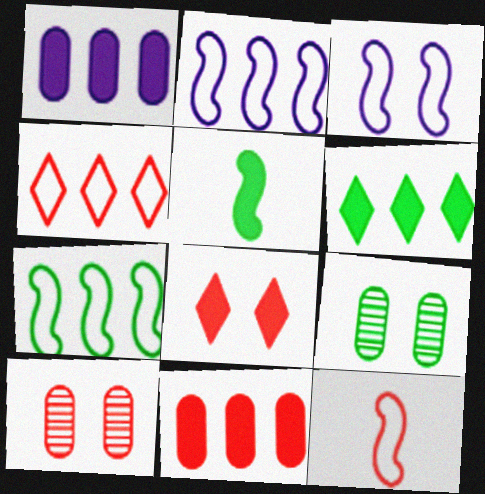[[1, 5, 8], 
[3, 7, 12], 
[3, 8, 9]]